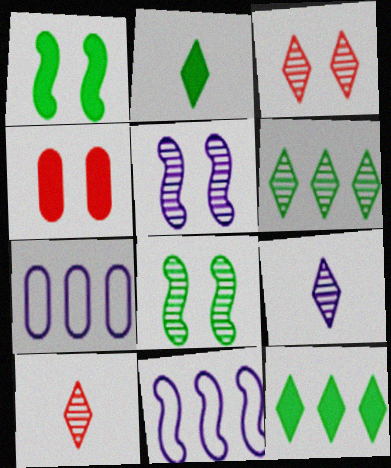[[1, 7, 10], 
[3, 6, 9]]